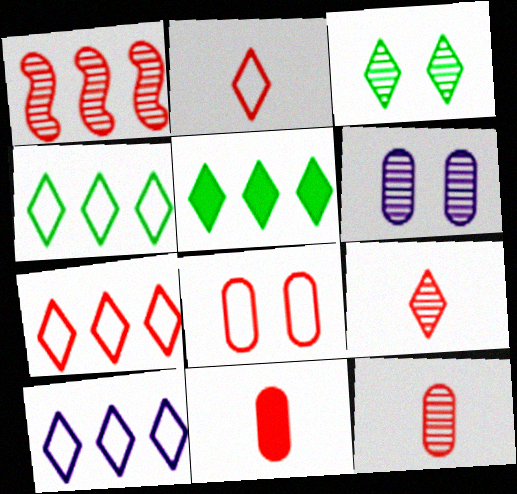[[4, 7, 10]]